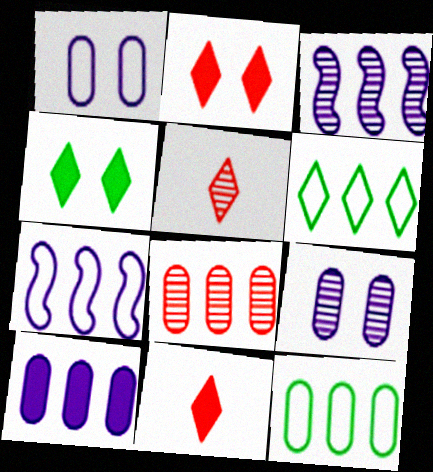[[8, 10, 12]]